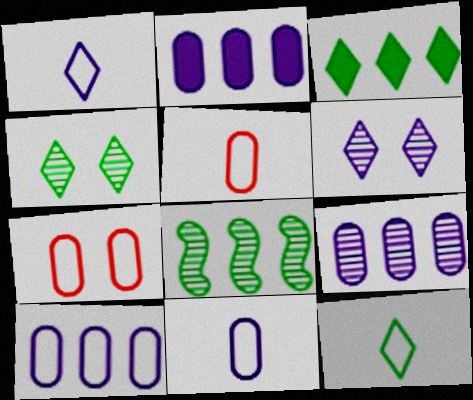[[2, 9, 10], 
[3, 4, 12]]